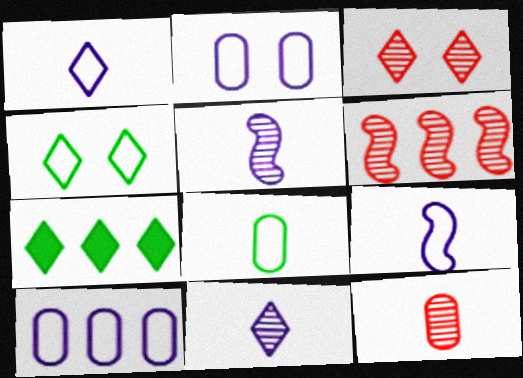[[1, 3, 7], 
[3, 6, 12], 
[6, 7, 10]]